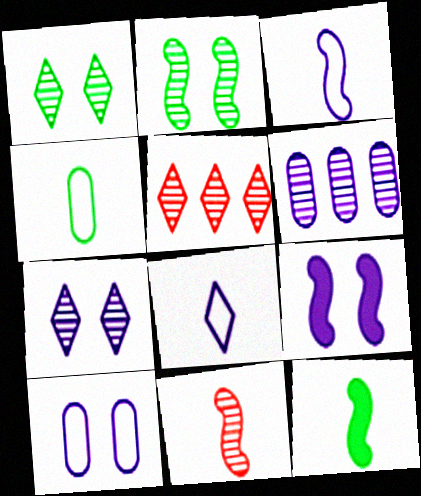[[1, 6, 11], 
[3, 11, 12], 
[4, 5, 9], 
[5, 10, 12], 
[6, 8, 9], 
[7, 9, 10]]